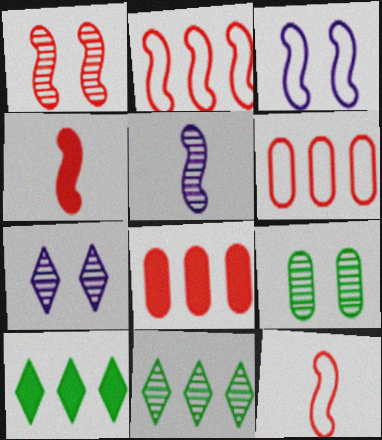[[1, 2, 4], 
[1, 7, 9]]